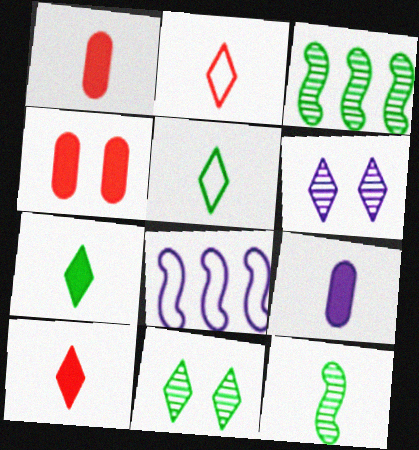[[1, 8, 11], 
[2, 9, 12], 
[6, 8, 9]]